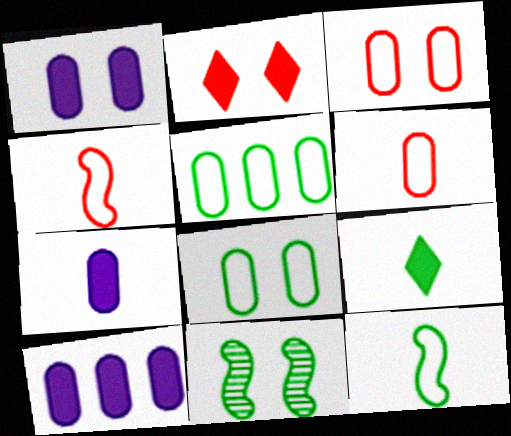[[1, 7, 10], 
[5, 9, 11]]